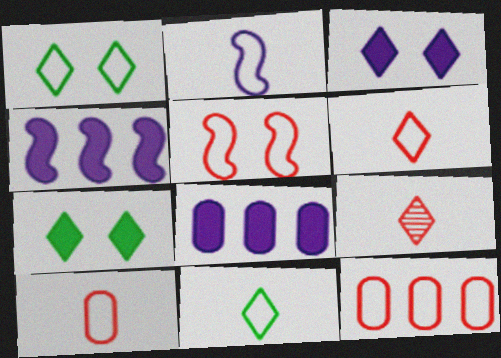[[1, 2, 12], 
[2, 10, 11], 
[5, 6, 12]]